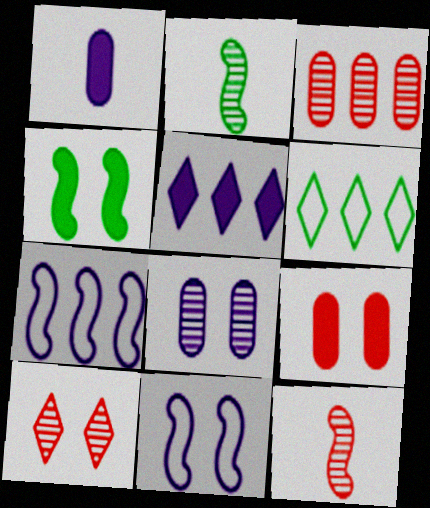[[3, 10, 12], 
[4, 7, 12]]